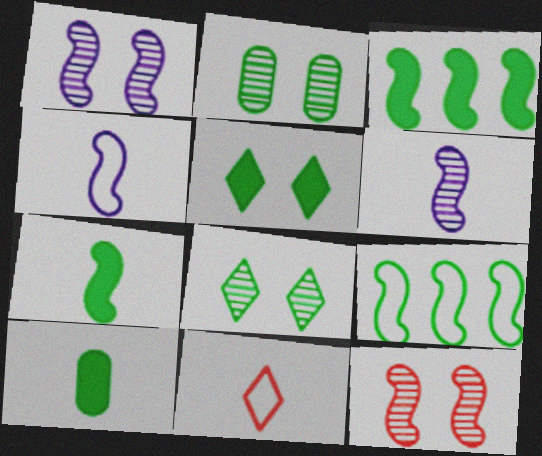[[3, 4, 12], 
[3, 5, 10], 
[6, 10, 11], 
[8, 9, 10]]